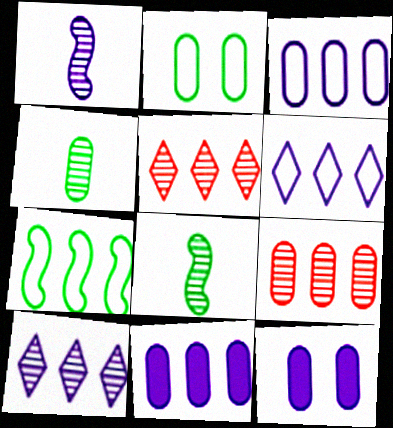[[1, 6, 12], 
[5, 7, 11]]